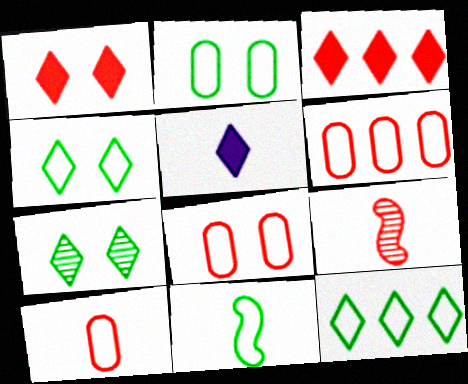[[1, 6, 9], 
[2, 11, 12], 
[3, 8, 9], 
[6, 8, 10]]